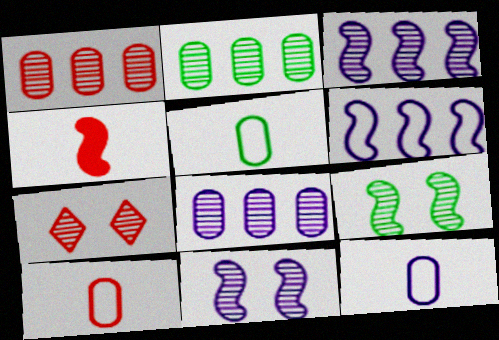[[1, 2, 8], 
[4, 6, 9], 
[5, 10, 12]]